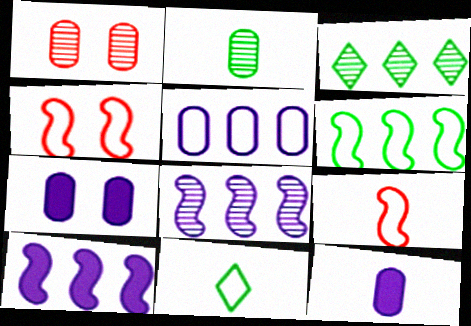[[1, 10, 11], 
[3, 4, 12], 
[3, 7, 9], 
[4, 5, 11]]